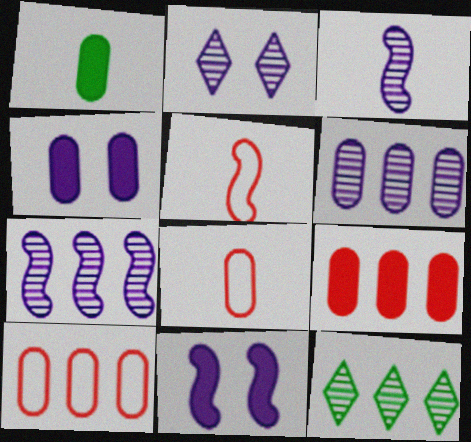[[1, 4, 9], 
[2, 3, 6], 
[4, 5, 12], 
[8, 11, 12]]